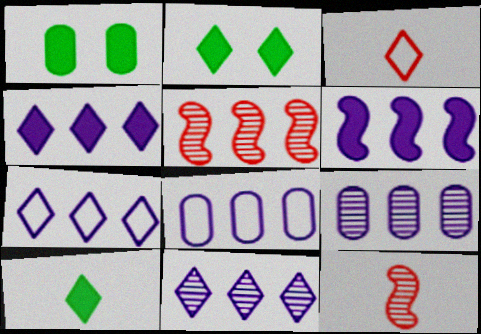[[1, 7, 12], 
[2, 3, 11], 
[2, 8, 12], 
[4, 7, 11], 
[6, 7, 9], 
[6, 8, 11]]